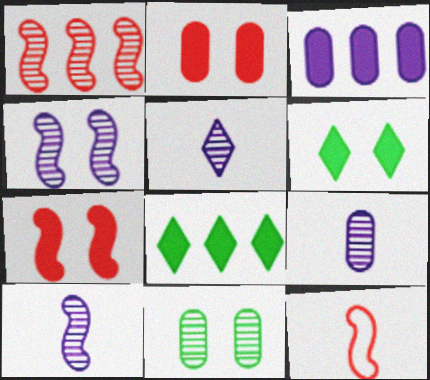[[1, 5, 11], 
[1, 7, 12], 
[5, 9, 10]]